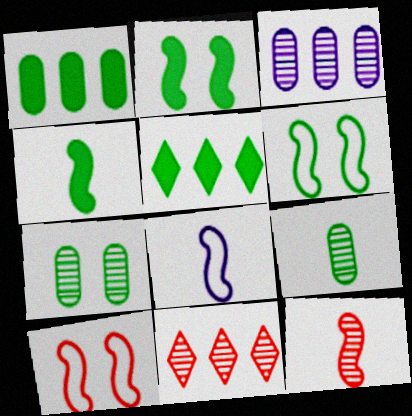[[4, 8, 12], 
[5, 6, 9]]